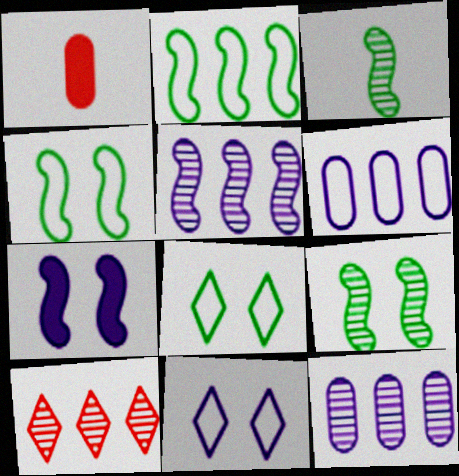[[1, 5, 8]]